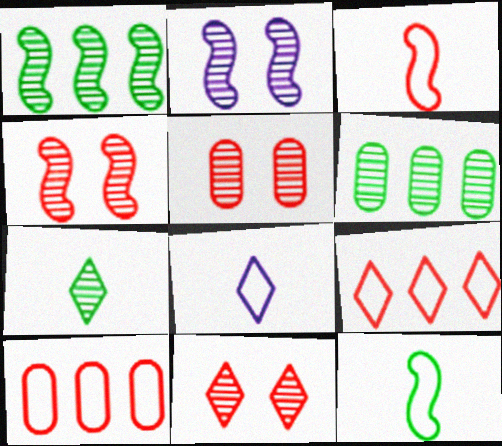[[4, 5, 11]]